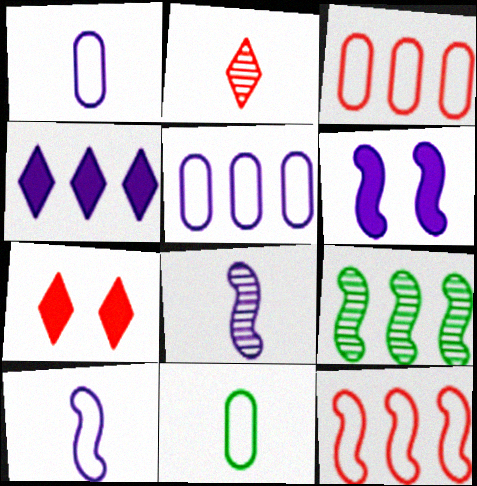[[1, 7, 9], 
[3, 4, 9]]